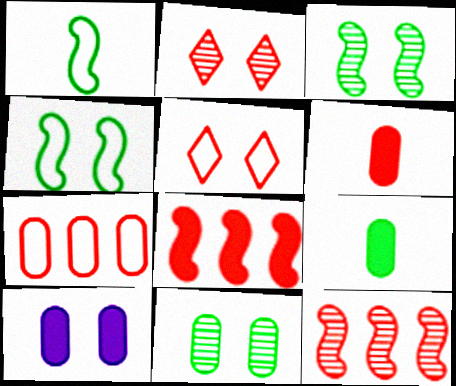[[2, 4, 10], 
[3, 5, 10], 
[5, 6, 12]]